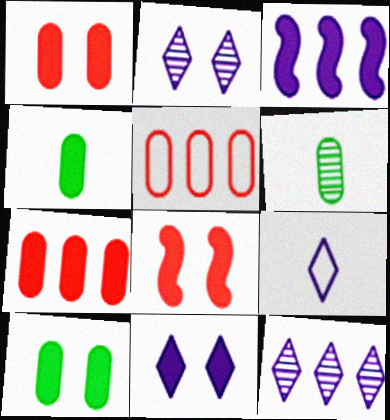[[8, 10, 11], 
[9, 11, 12]]